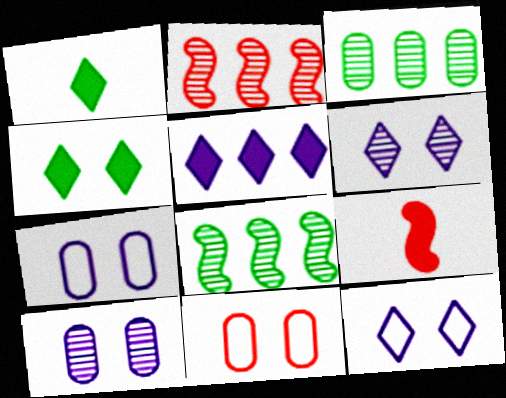[[1, 2, 7], 
[3, 9, 12]]